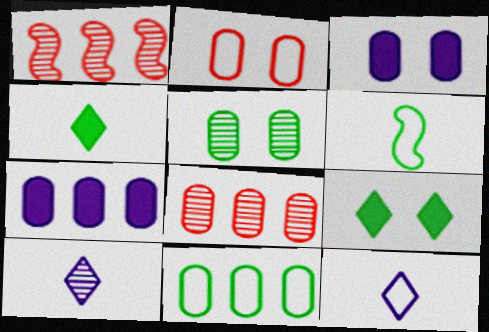[[1, 5, 10], 
[2, 3, 5], 
[7, 8, 11]]